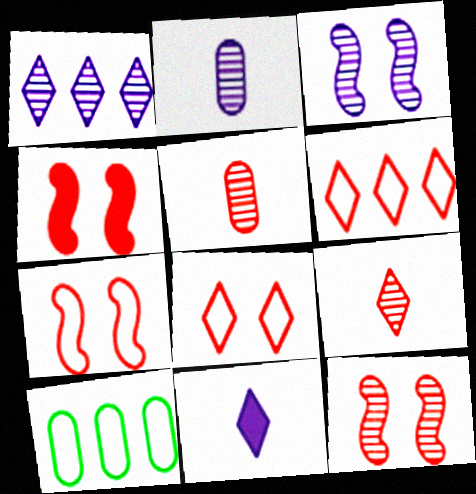[[1, 2, 3], 
[4, 5, 6], 
[4, 7, 12], 
[10, 11, 12]]